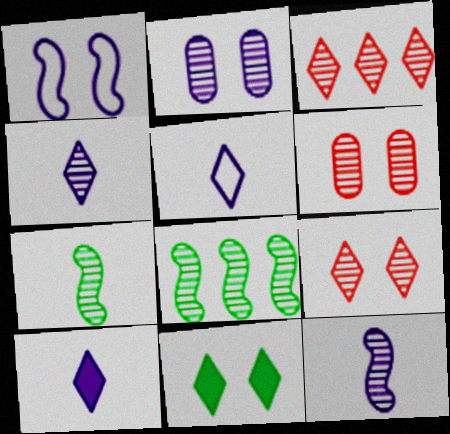[[1, 6, 11], 
[2, 3, 7], 
[3, 5, 11], 
[4, 5, 10], 
[4, 6, 8]]